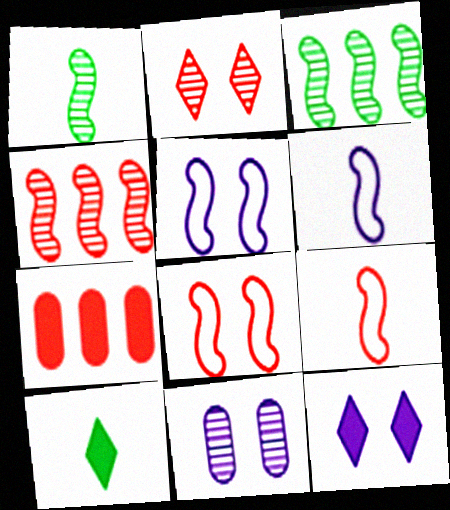[[2, 7, 9], 
[5, 11, 12]]